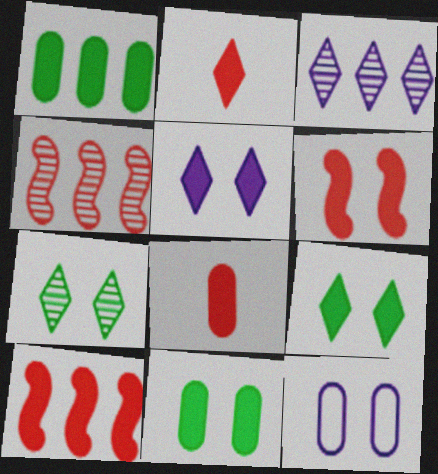[[5, 6, 11], 
[6, 7, 12]]